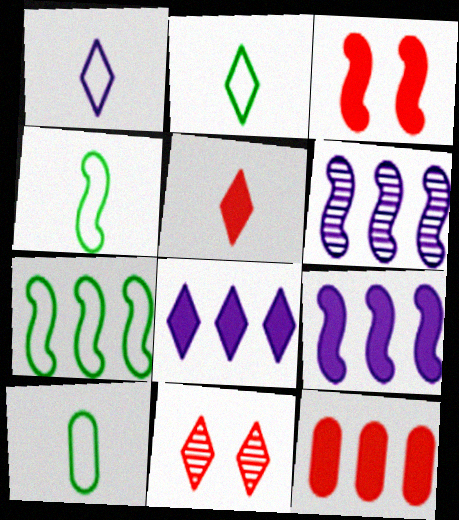[[2, 4, 10], 
[2, 8, 11], 
[3, 4, 6], 
[3, 5, 12], 
[9, 10, 11]]